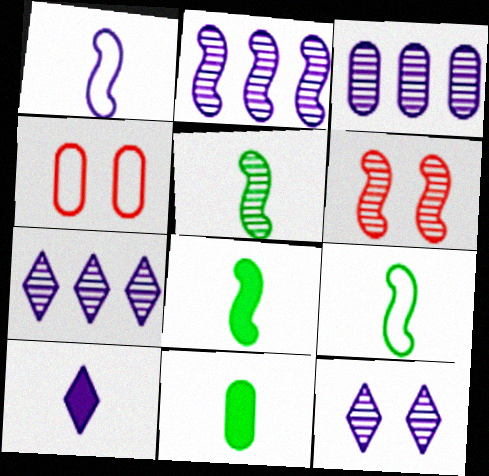[[2, 3, 7], 
[2, 5, 6], 
[3, 4, 11], 
[4, 7, 8], 
[5, 8, 9]]